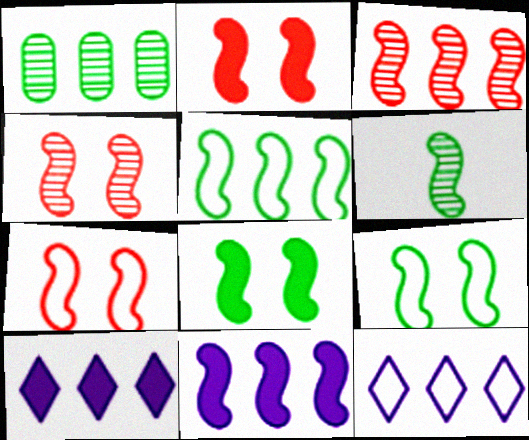[[2, 4, 7], 
[3, 5, 11], 
[5, 6, 8], 
[6, 7, 11]]